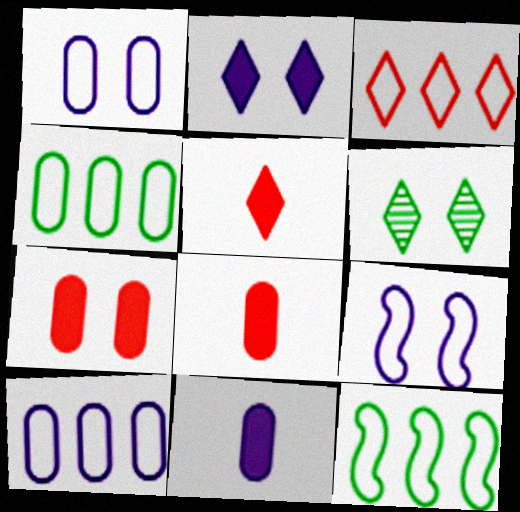[[3, 10, 12], 
[6, 7, 9]]